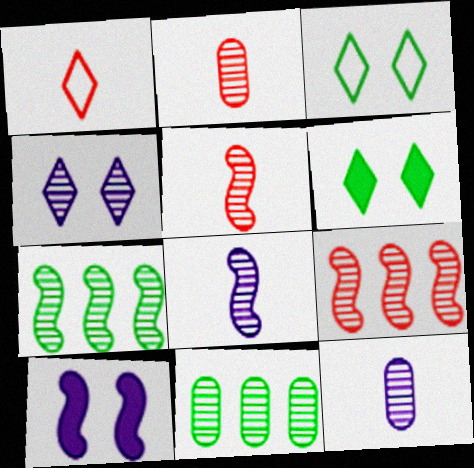[[1, 10, 11], 
[2, 4, 7], 
[4, 5, 11]]